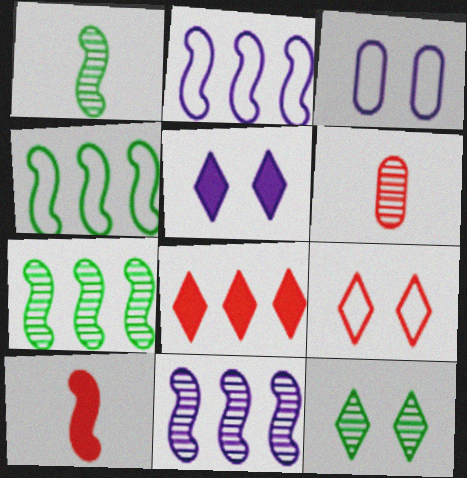[[1, 3, 8], 
[4, 5, 6], 
[5, 9, 12], 
[6, 11, 12]]